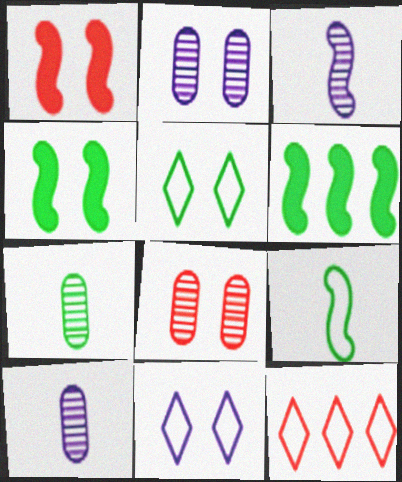[[1, 2, 5], 
[4, 8, 11], 
[4, 10, 12], 
[5, 6, 7]]